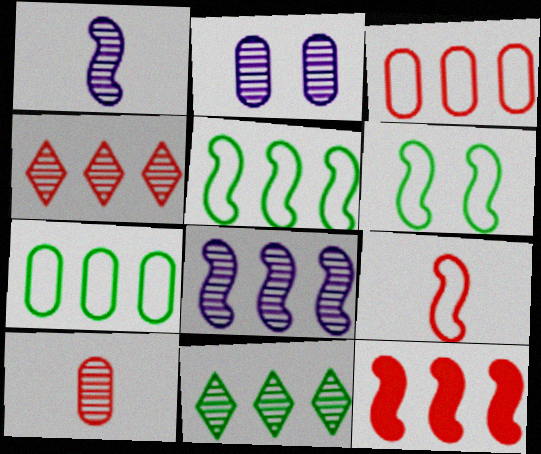[[1, 6, 12], 
[3, 4, 12], 
[5, 8, 12]]